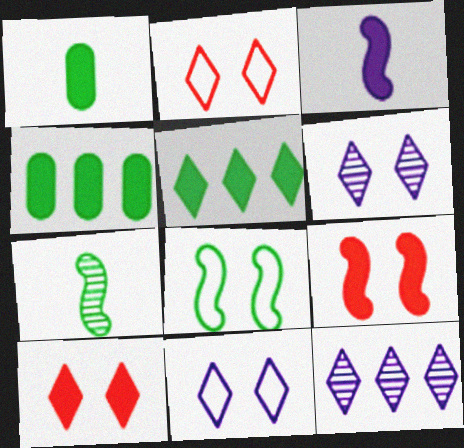[[3, 4, 10]]